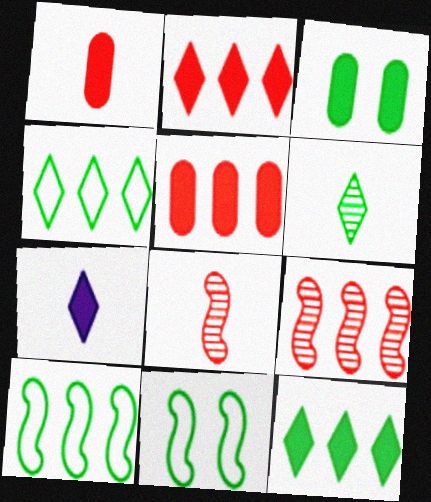[[3, 6, 10]]